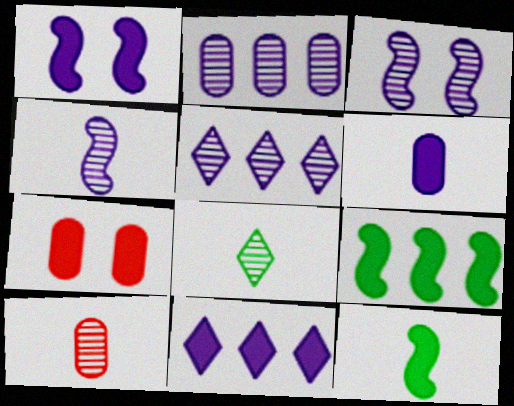[[1, 6, 11], 
[4, 8, 10], 
[7, 11, 12]]